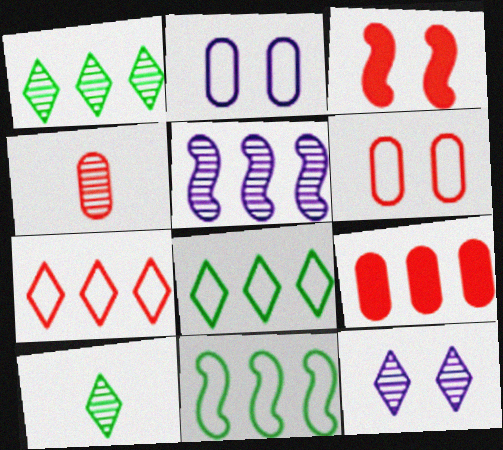[[3, 4, 7], 
[4, 6, 9], 
[5, 8, 9]]